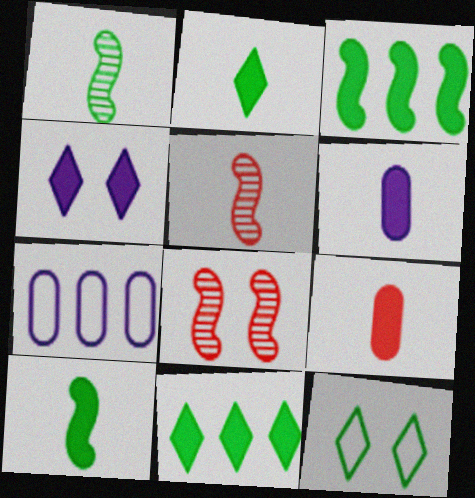[[2, 7, 8], 
[3, 4, 9]]